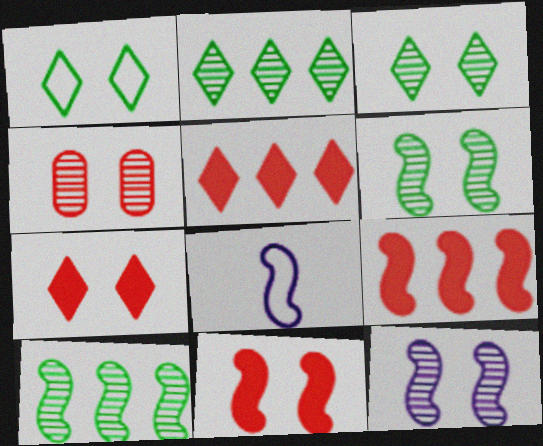[[3, 4, 12], 
[6, 8, 9], 
[8, 10, 11]]